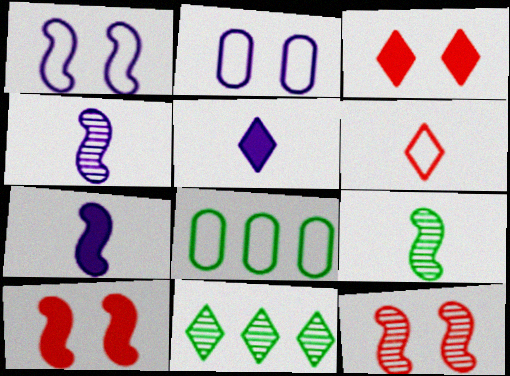[[1, 6, 8], 
[3, 4, 8], 
[5, 8, 12]]